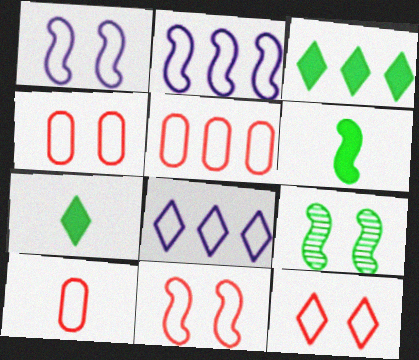[[4, 5, 10], 
[4, 11, 12]]